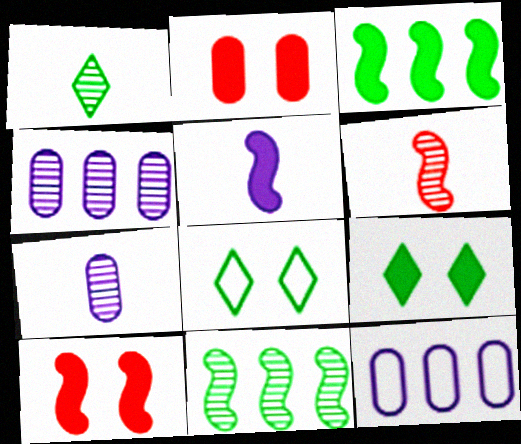[[1, 6, 7], 
[1, 10, 12], 
[3, 5, 10], 
[6, 9, 12]]